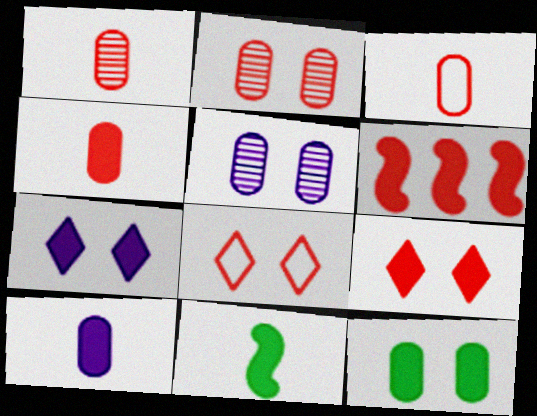[[1, 3, 4], 
[1, 6, 8], 
[4, 6, 9]]